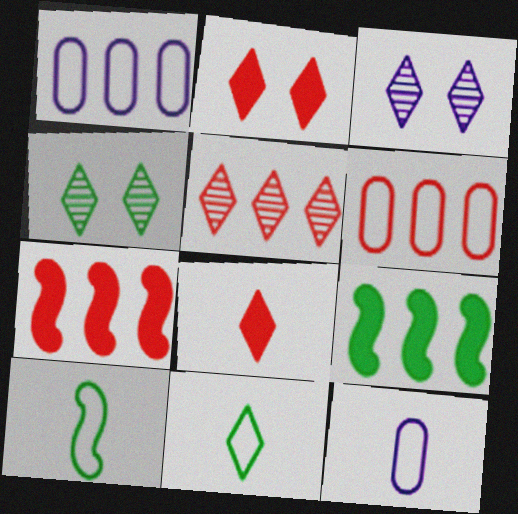[[1, 5, 9], 
[4, 7, 12], 
[5, 6, 7]]